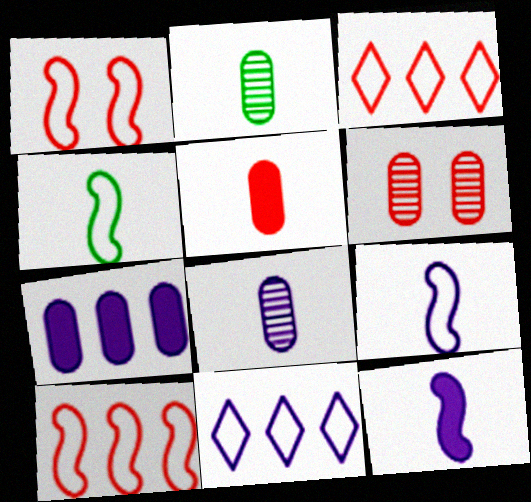[]